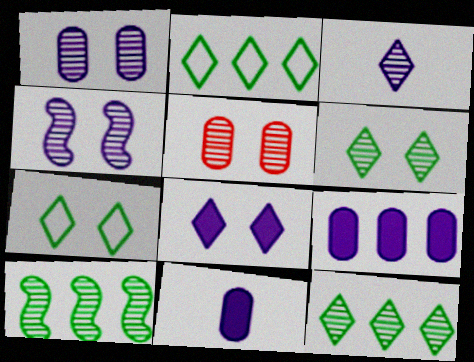[[3, 5, 10], 
[4, 5, 6]]